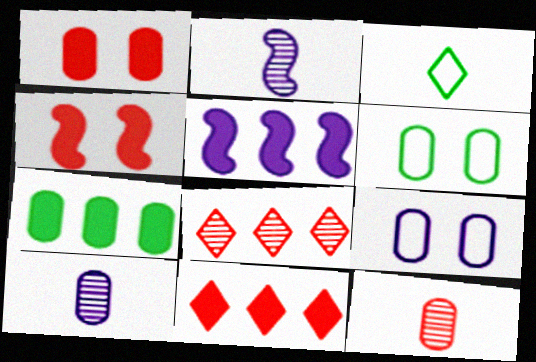[[2, 6, 11], 
[5, 7, 11], 
[7, 9, 12]]